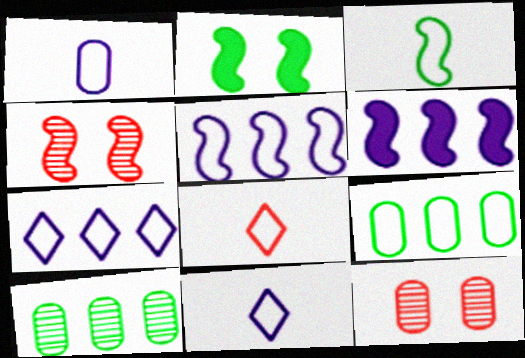[[1, 3, 8], 
[3, 4, 6]]